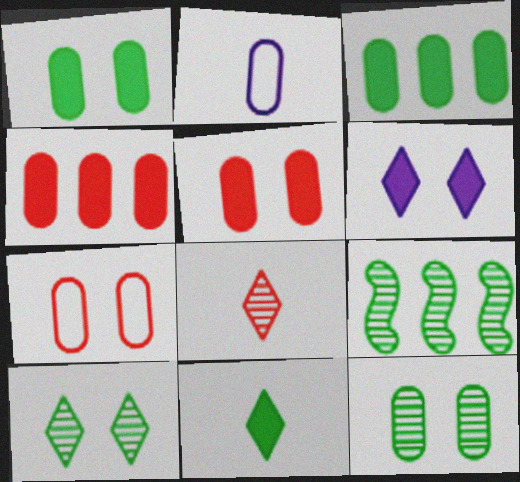[[2, 4, 12]]